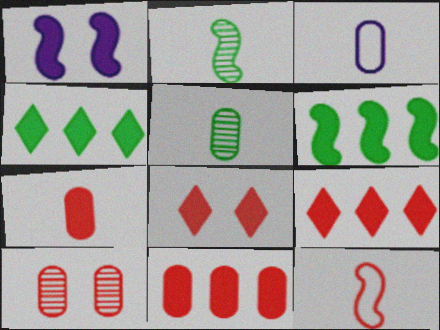[[1, 4, 7], 
[3, 5, 7], 
[9, 10, 12]]